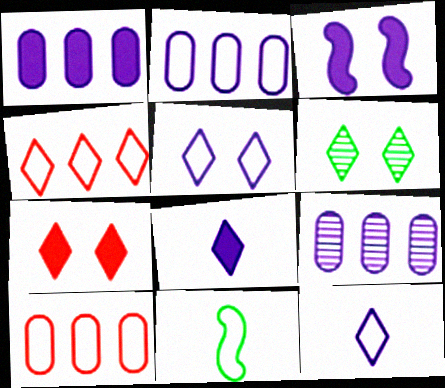[[1, 2, 9], 
[1, 3, 8], 
[3, 9, 12], 
[4, 6, 8], 
[5, 6, 7], 
[5, 10, 11], 
[7, 9, 11]]